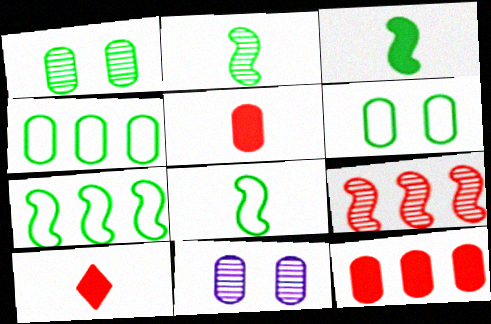[[2, 3, 8], 
[4, 5, 11], 
[7, 10, 11]]